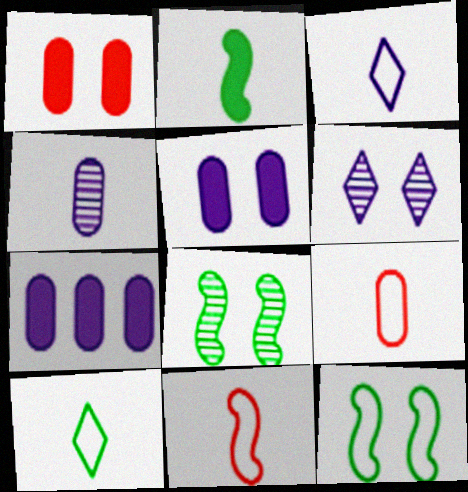[[1, 6, 12]]